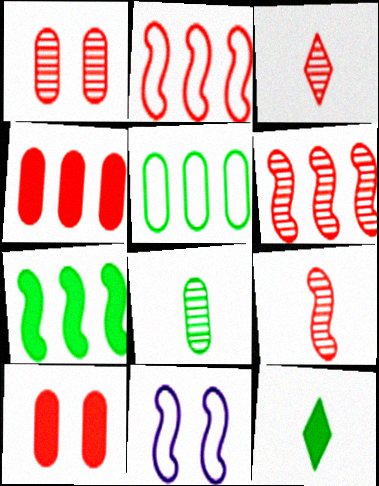[[1, 3, 6], 
[2, 3, 10], 
[7, 9, 11]]